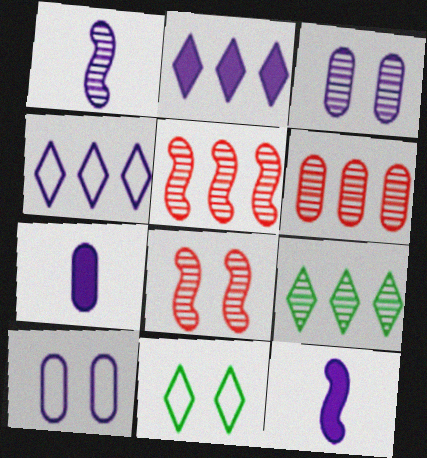[[1, 2, 10], 
[3, 4, 12], 
[5, 7, 11], 
[6, 11, 12]]